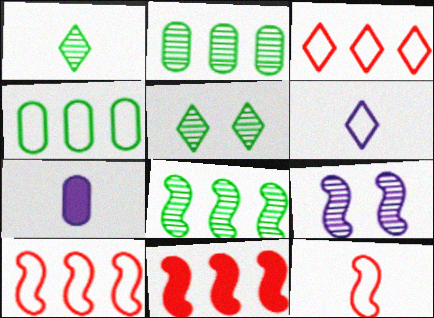[[1, 7, 12], 
[5, 7, 10]]